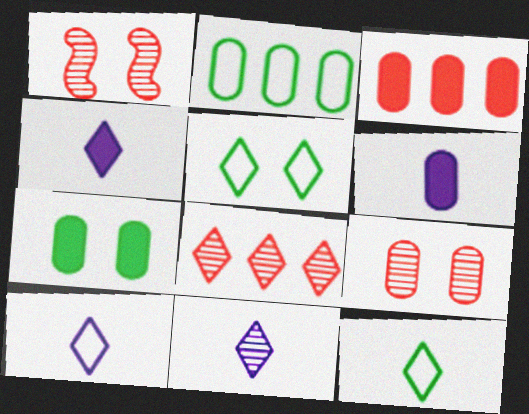[[1, 2, 4], 
[2, 6, 9], 
[3, 6, 7], 
[4, 5, 8], 
[4, 10, 11]]